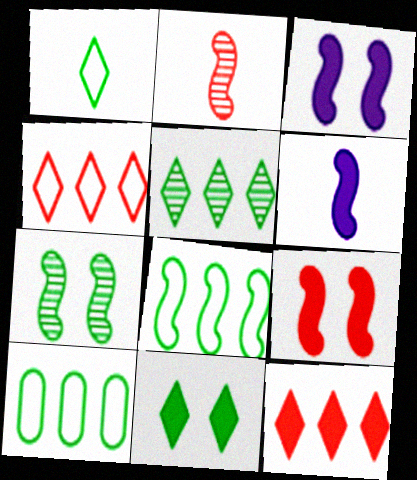[[1, 5, 11], 
[2, 3, 8]]